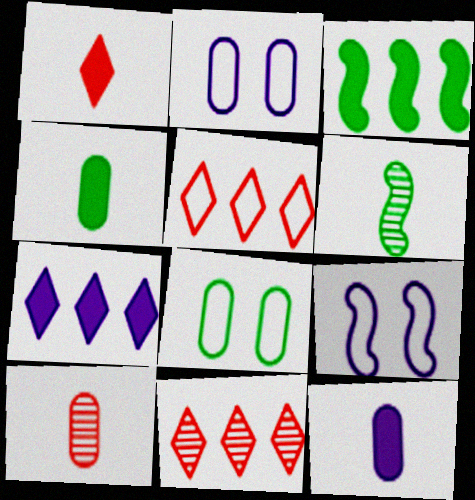[[4, 9, 11]]